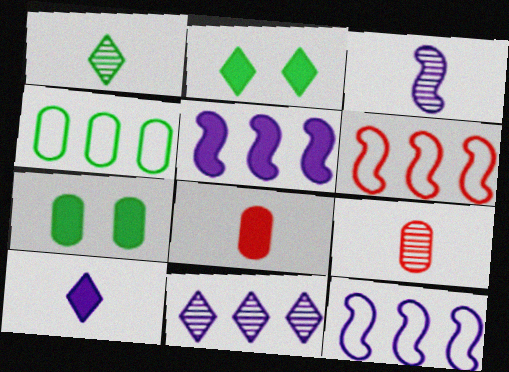[[1, 3, 9], 
[2, 5, 8], 
[2, 9, 12]]